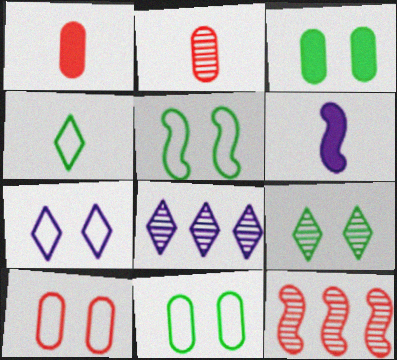[[1, 5, 8], 
[2, 4, 6], 
[3, 5, 9], 
[5, 6, 12], 
[5, 7, 10]]